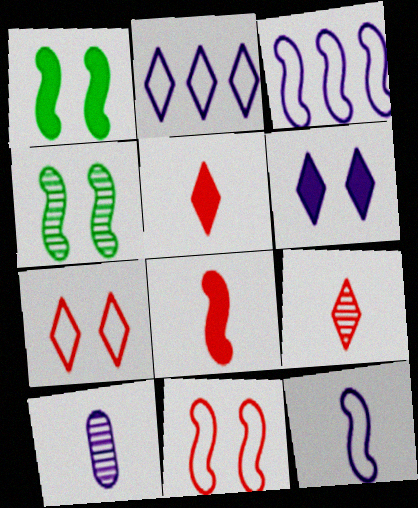[[3, 4, 8], 
[3, 6, 10]]